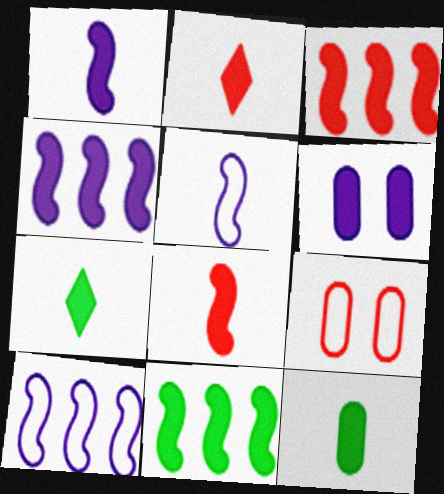[[1, 2, 12], 
[2, 6, 11], 
[3, 4, 11], 
[3, 6, 7]]